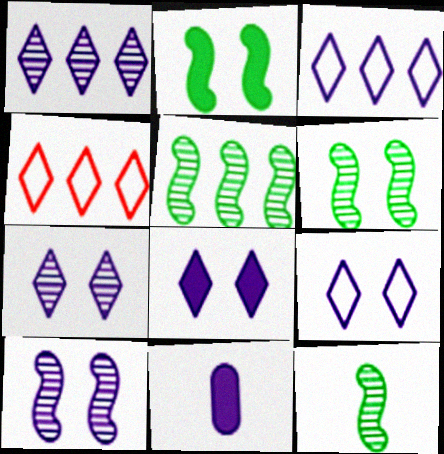[[3, 10, 11], 
[4, 6, 11], 
[5, 6, 12], 
[7, 8, 9]]